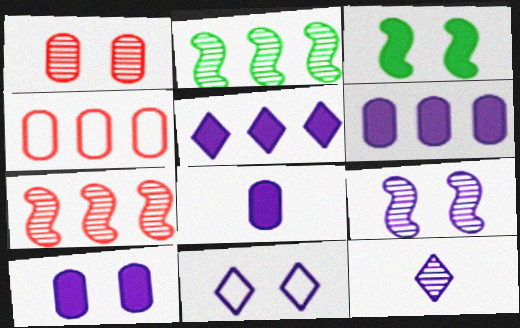[[1, 2, 12], 
[1, 3, 11], 
[2, 4, 5], 
[3, 4, 12], 
[5, 11, 12], 
[6, 8, 10], 
[9, 10, 11]]